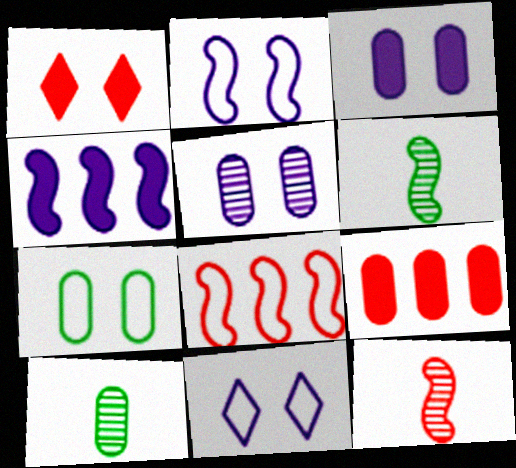[[6, 9, 11]]